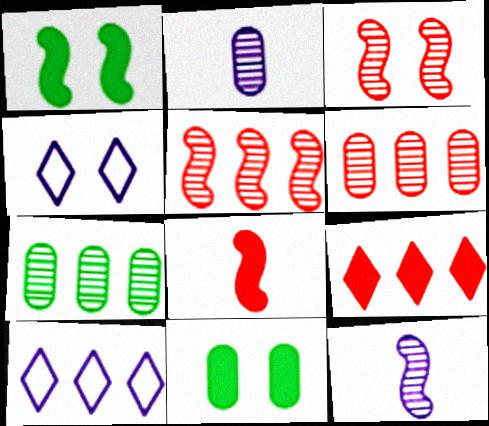[[3, 4, 11], 
[4, 7, 8]]